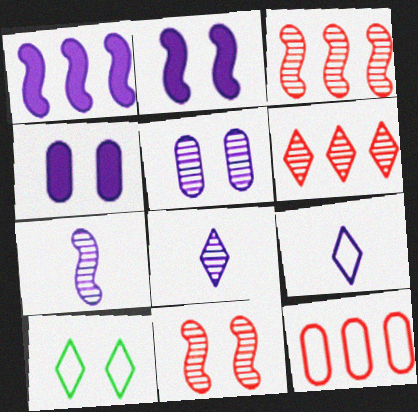[[1, 5, 9], 
[4, 10, 11]]